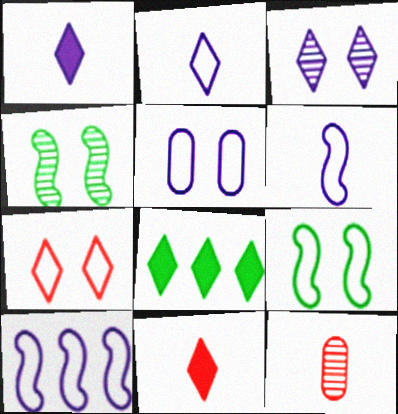[[2, 5, 10], 
[5, 7, 9]]